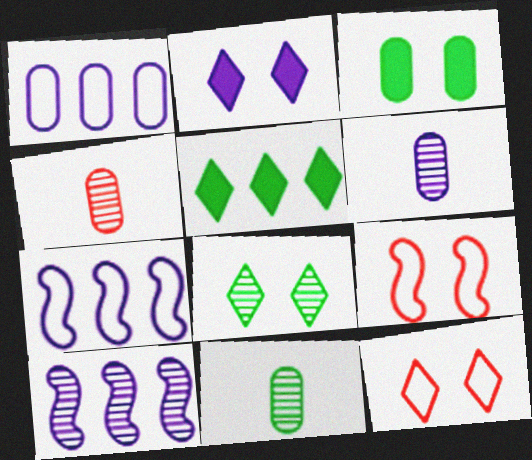[[1, 3, 4], 
[2, 6, 7], 
[2, 8, 12], 
[4, 6, 11], 
[4, 8, 10], 
[5, 6, 9]]